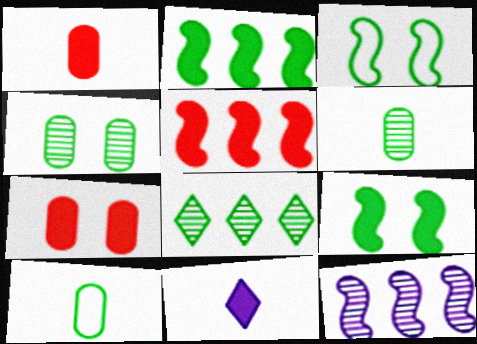[[2, 7, 11], 
[8, 9, 10]]